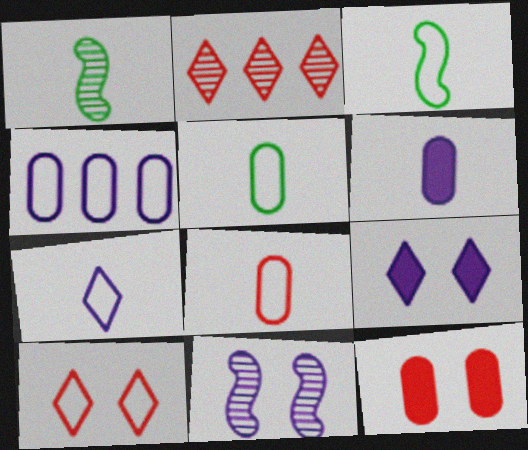[[3, 4, 10], 
[3, 7, 8]]